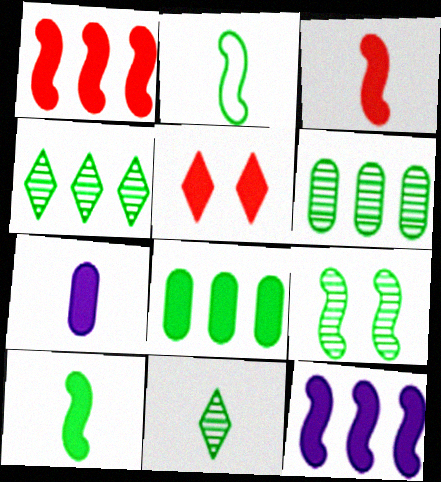[[6, 9, 11]]